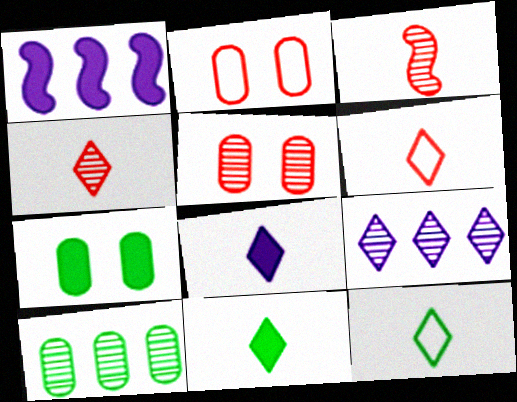[[1, 5, 12], 
[4, 8, 12]]